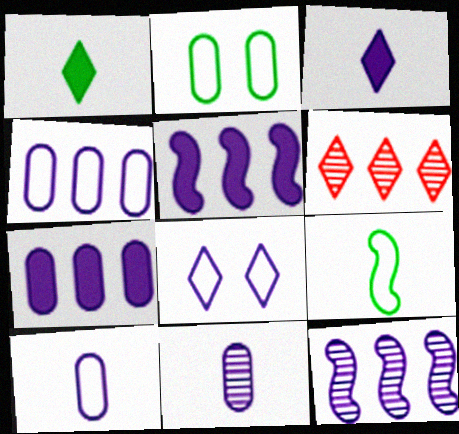[[1, 6, 8], 
[5, 8, 11]]